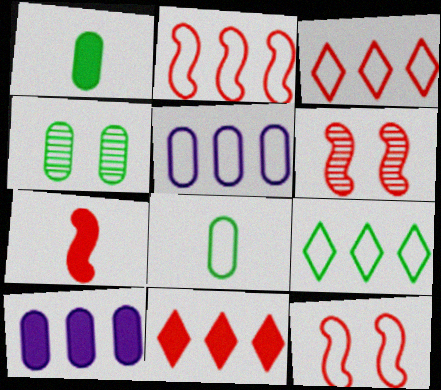[[2, 5, 9], 
[2, 6, 7]]